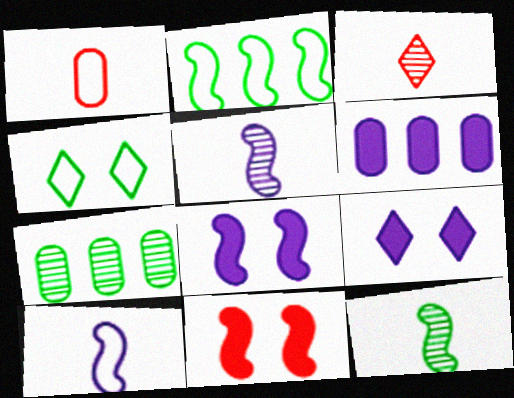[[2, 5, 11]]